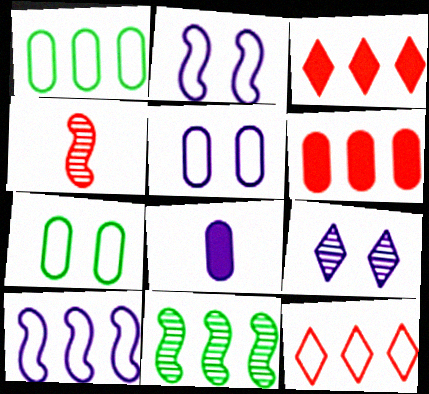[[1, 10, 12], 
[8, 9, 10]]